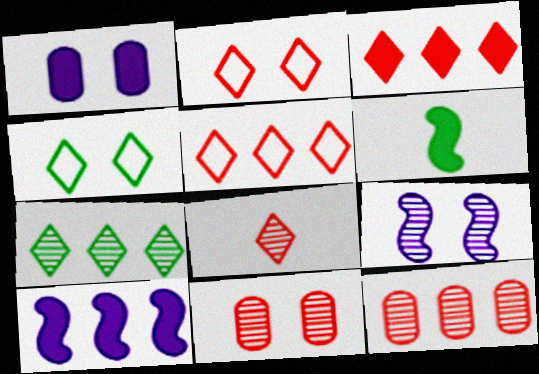[[1, 3, 6], 
[2, 3, 8]]